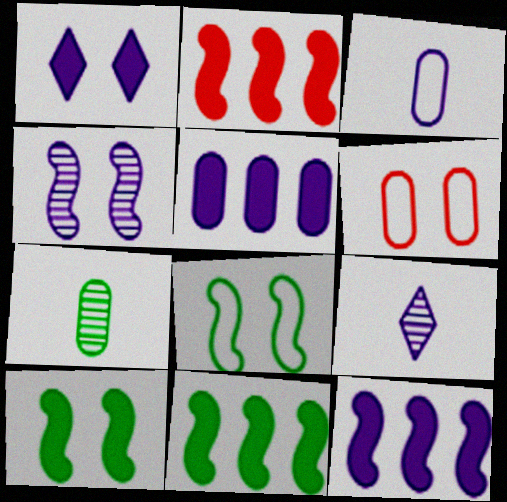[[2, 11, 12], 
[5, 6, 7], 
[6, 9, 11]]